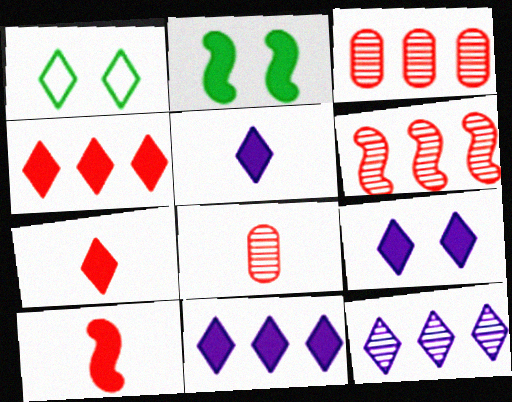[[1, 7, 12], 
[5, 9, 11]]